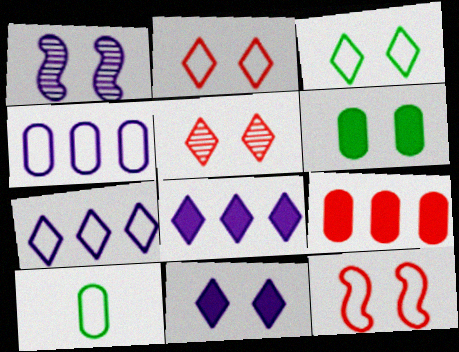[[1, 2, 6], 
[3, 5, 11], 
[7, 10, 12]]